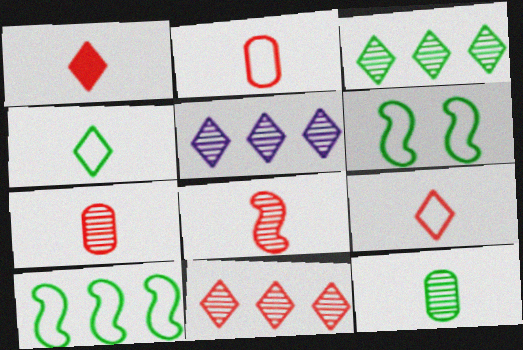[[1, 2, 8], 
[3, 5, 11]]